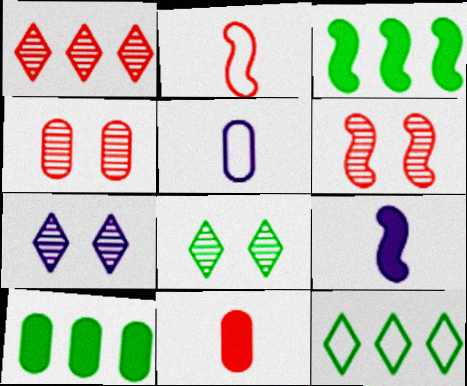[[2, 7, 10], 
[4, 5, 10], 
[4, 9, 12]]